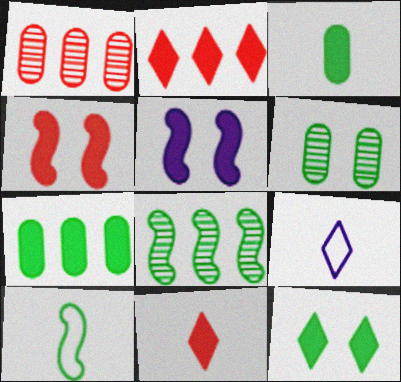[[2, 3, 5], 
[5, 7, 11]]